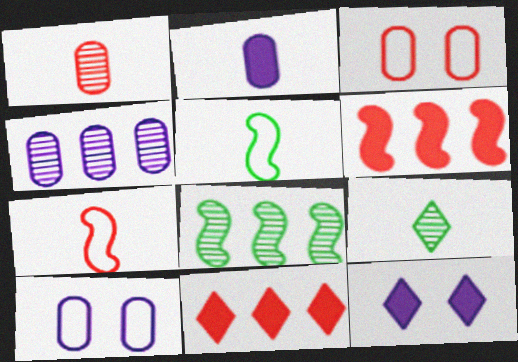[[2, 4, 10], 
[2, 7, 9], 
[6, 9, 10]]